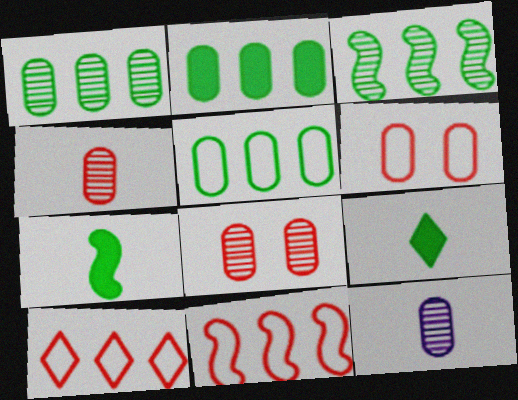[[1, 2, 5], 
[1, 8, 12], 
[2, 6, 12]]